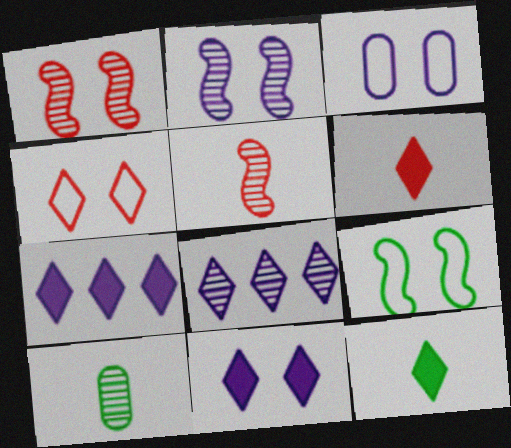[[1, 8, 10], 
[2, 3, 11], 
[3, 4, 9], 
[4, 8, 12]]